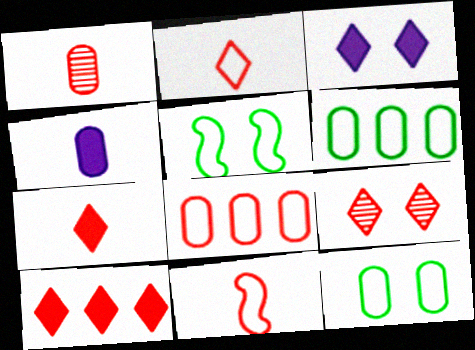[[1, 7, 11], 
[2, 9, 10]]